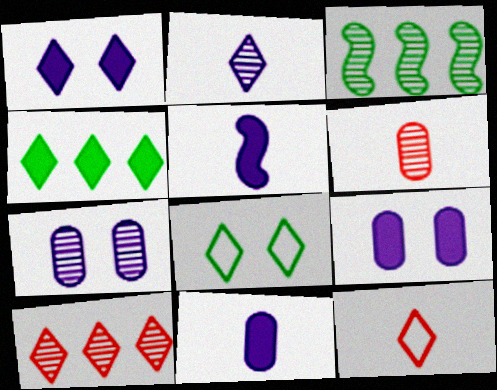[[3, 9, 12]]